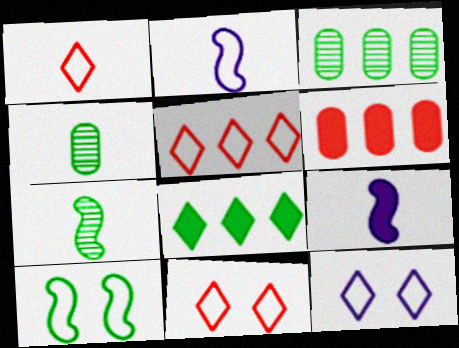[[1, 4, 9], 
[1, 5, 11], 
[3, 9, 11], 
[4, 8, 10], 
[6, 7, 12]]